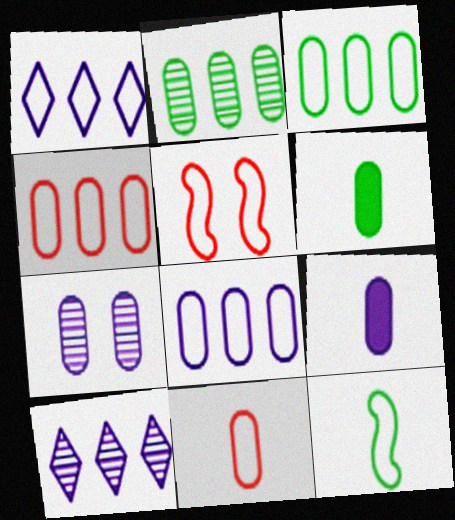[[3, 4, 8], 
[4, 6, 7], 
[5, 6, 10], 
[7, 8, 9]]